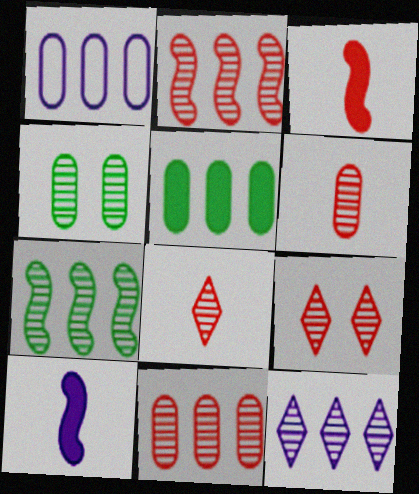[[1, 5, 11], 
[2, 6, 9], 
[7, 11, 12]]